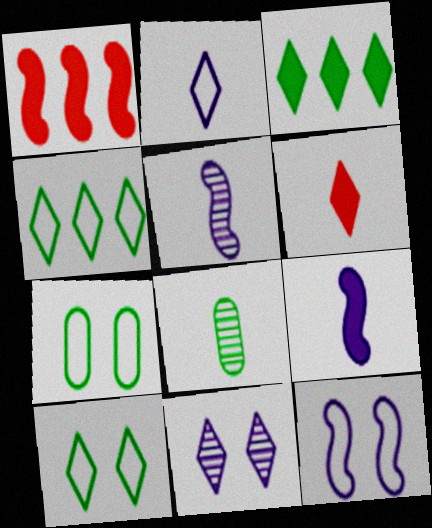[[4, 6, 11]]